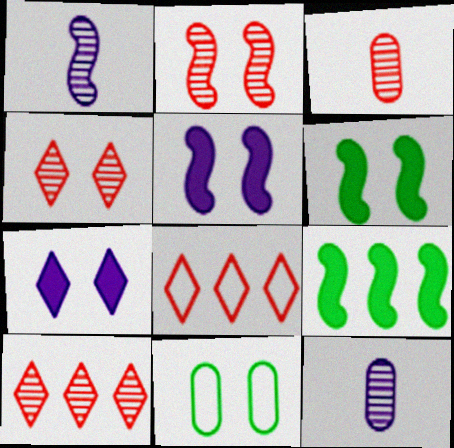[[2, 3, 10], 
[2, 7, 11], 
[4, 5, 11], 
[6, 8, 12]]